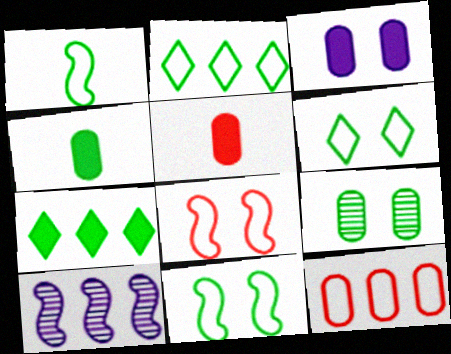[[1, 7, 9], 
[5, 6, 10], 
[7, 10, 12]]